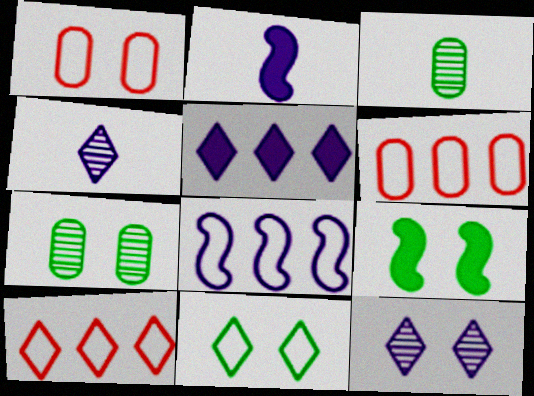[[1, 9, 12], 
[2, 7, 10], 
[4, 6, 9], 
[7, 9, 11]]